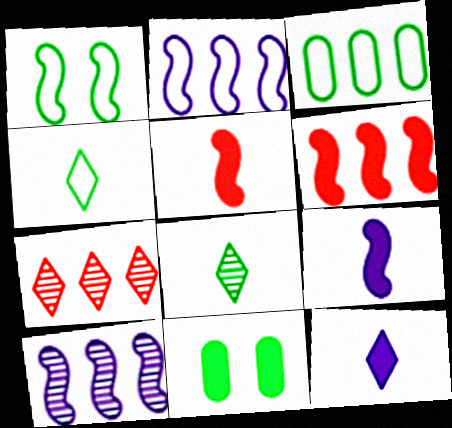[[1, 3, 4], 
[1, 5, 10], 
[6, 11, 12]]